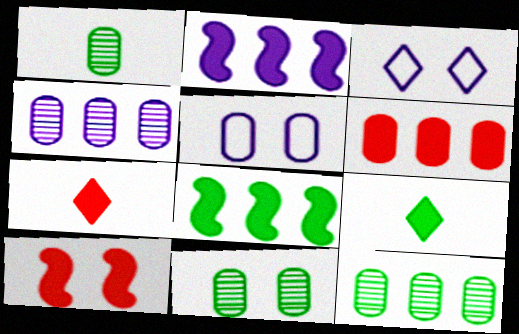[[1, 5, 6], 
[1, 11, 12], 
[3, 10, 11], 
[6, 7, 10]]